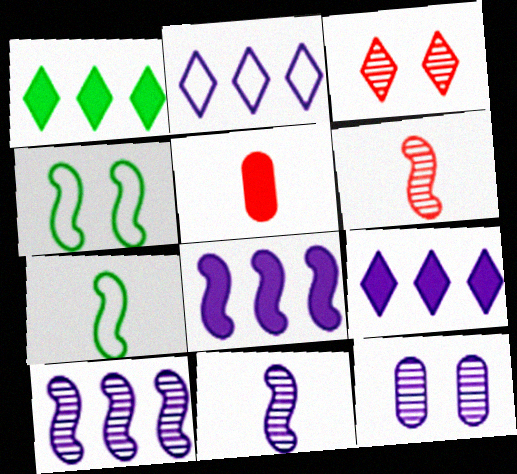[[4, 6, 8]]